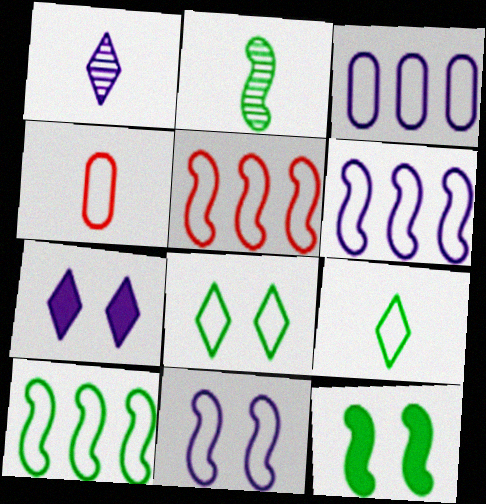[[2, 10, 12], 
[4, 6, 8], 
[5, 6, 10]]